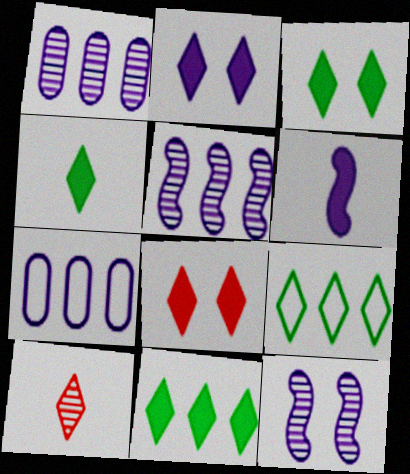[[2, 3, 8], 
[2, 9, 10], 
[3, 4, 11]]